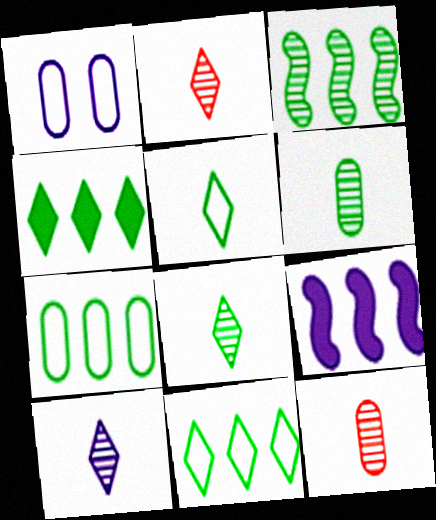[[1, 9, 10], 
[2, 8, 10], 
[3, 4, 7]]